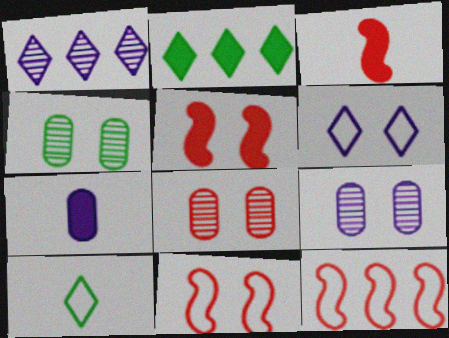[[2, 5, 7], 
[4, 5, 6], 
[4, 8, 9]]